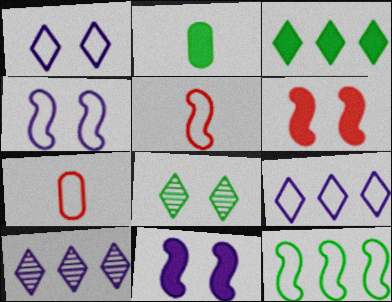[[1, 7, 12], 
[2, 8, 12], 
[4, 5, 12]]